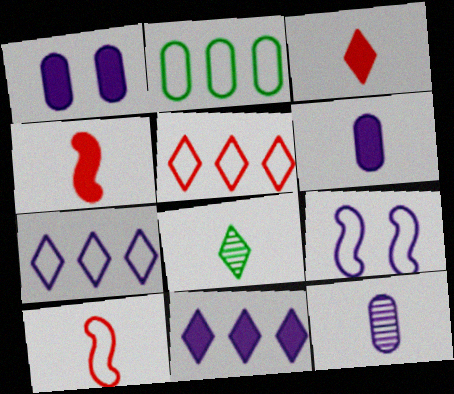[[6, 8, 10], 
[9, 11, 12]]